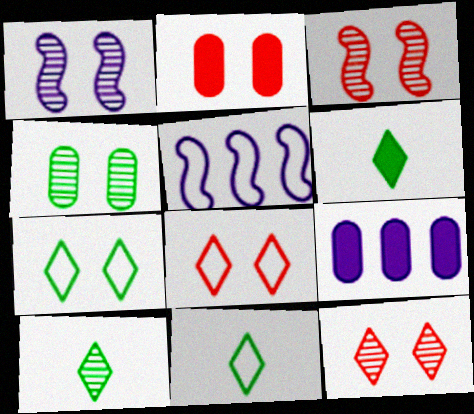[[1, 2, 7], 
[1, 4, 12], 
[2, 3, 8], 
[2, 5, 10], 
[3, 9, 11], 
[6, 10, 11]]